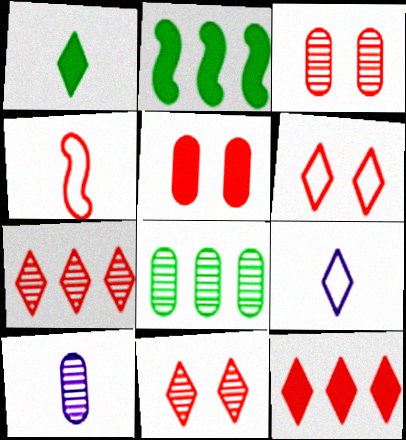[[1, 4, 10], 
[2, 3, 9], 
[2, 6, 10], 
[3, 4, 12], 
[3, 8, 10], 
[4, 5, 7]]